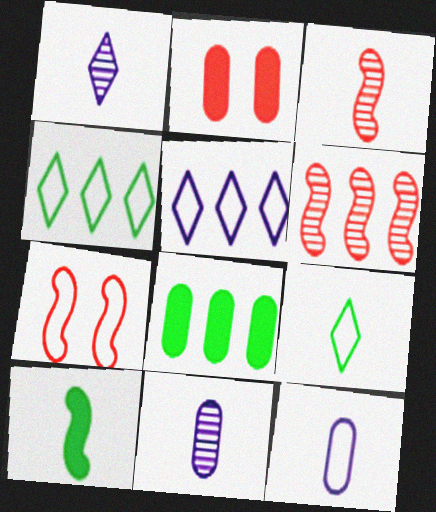[[1, 7, 8], 
[4, 7, 12], 
[5, 6, 8]]